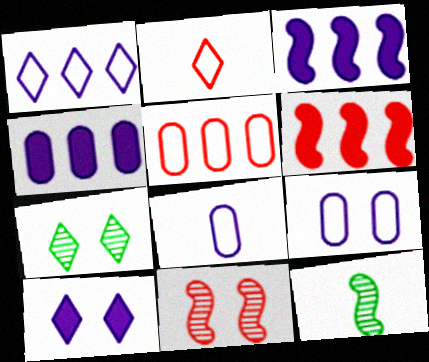[[5, 10, 12], 
[6, 7, 8]]